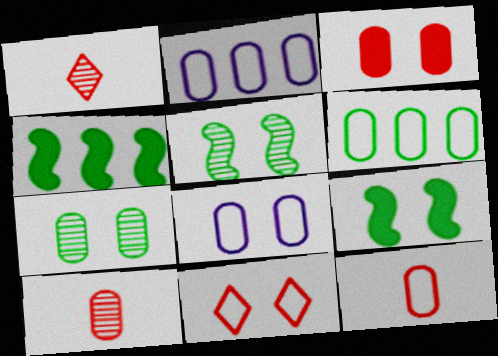[[1, 2, 9], 
[1, 4, 8], 
[3, 7, 8], 
[6, 8, 12]]